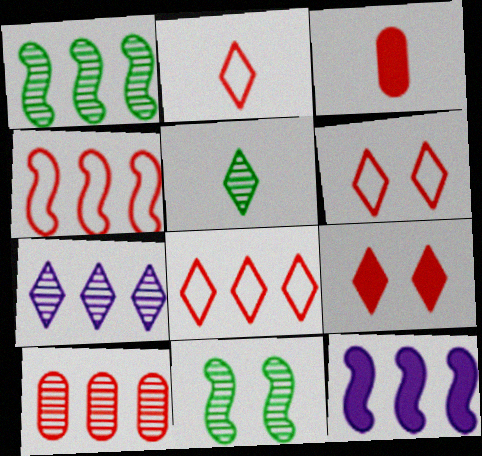[[1, 4, 12], 
[1, 7, 10], 
[2, 6, 8]]